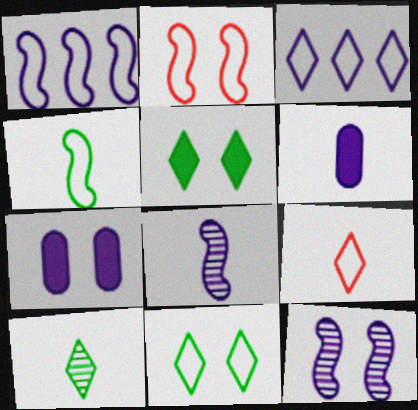[[1, 2, 4], 
[3, 6, 12], 
[3, 7, 8], 
[3, 9, 11]]